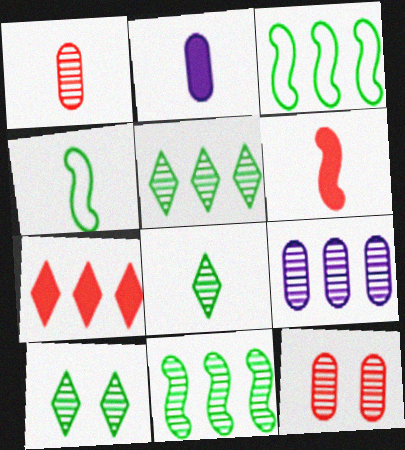[[3, 7, 9], 
[5, 8, 10]]